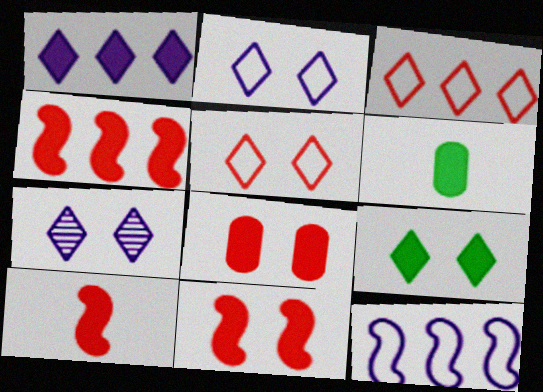[[1, 6, 11], 
[4, 10, 11], 
[5, 7, 9]]